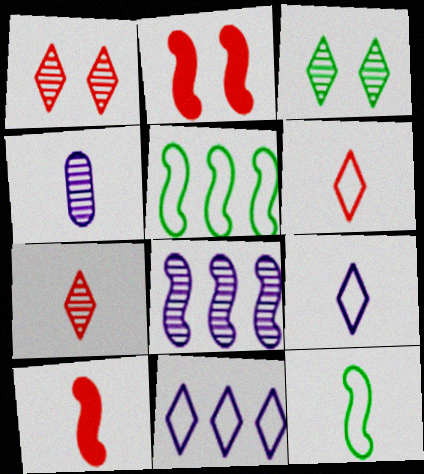[[2, 8, 12]]